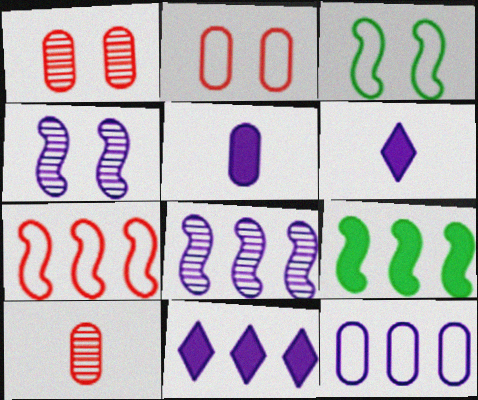[[3, 10, 11], 
[4, 6, 12], 
[7, 8, 9], 
[8, 11, 12]]